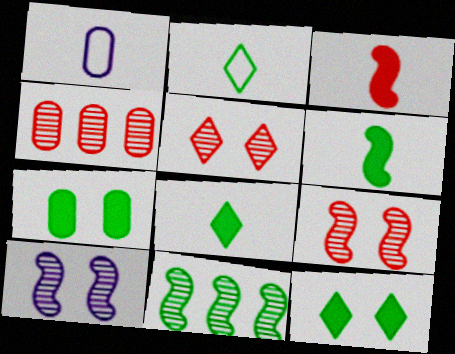[[1, 4, 7], 
[2, 7, 11]]